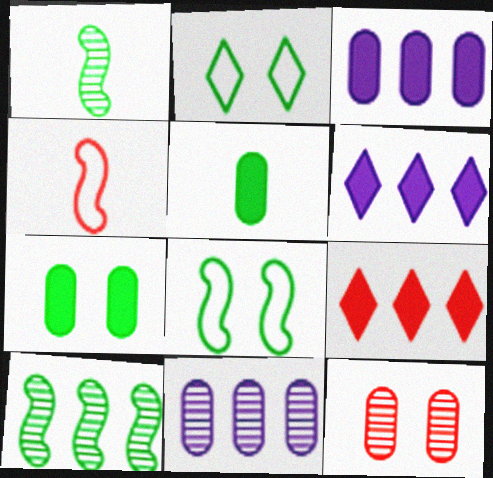[[2, 5, 10], 
[4, 9, 12]]